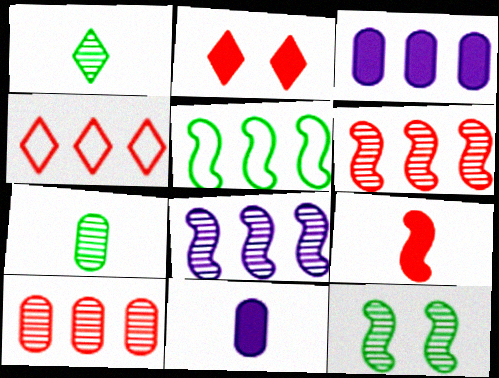[[4, 11, 12]]